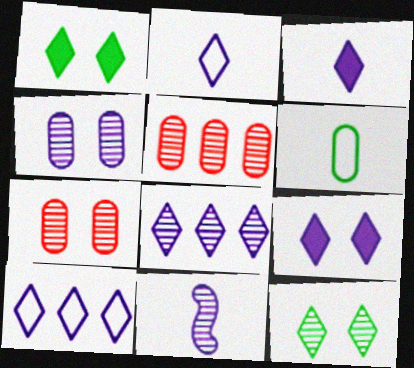[[2, 8, 9], 
[4, 8, 11], 
[5, 11, 12]]